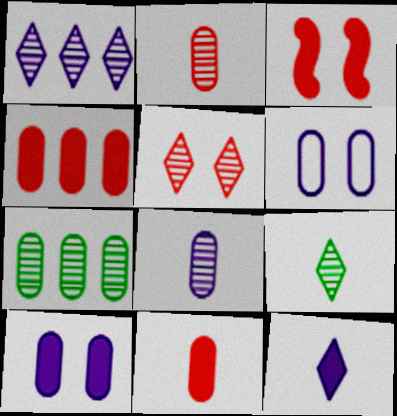[[1, 5, 9], 
[6, 7, 11]]